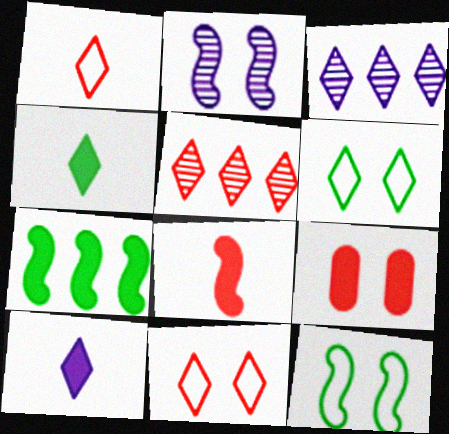[[2, 6, 9], 
[3, 4, 11], 
[5, 6, 10], 
[7, 9, 10]]